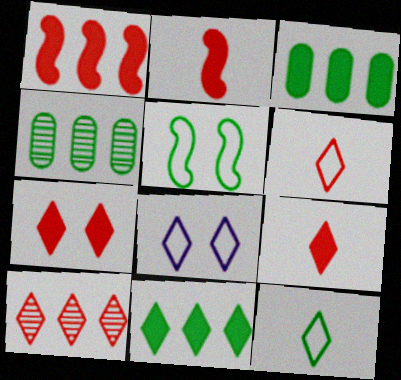[[2, 4, 8], 
[6, 7, 10]]